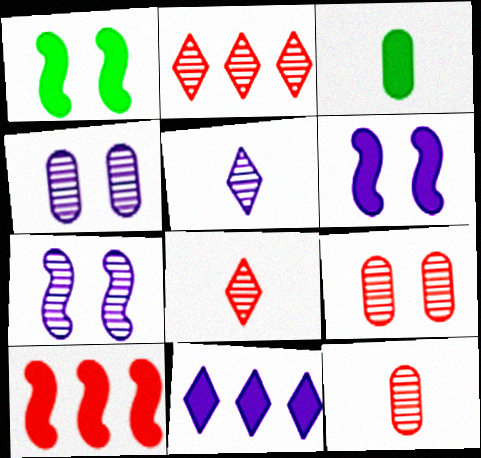[]